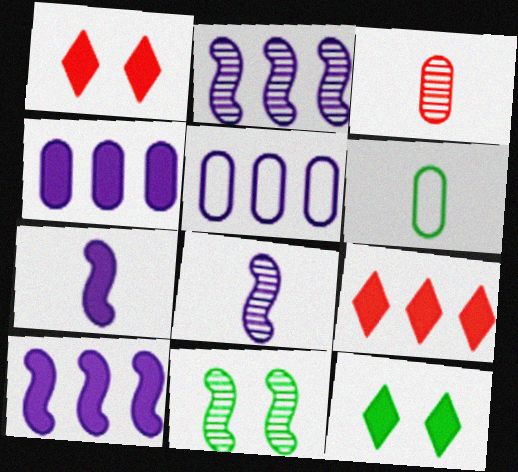[[1, 2, 6]]